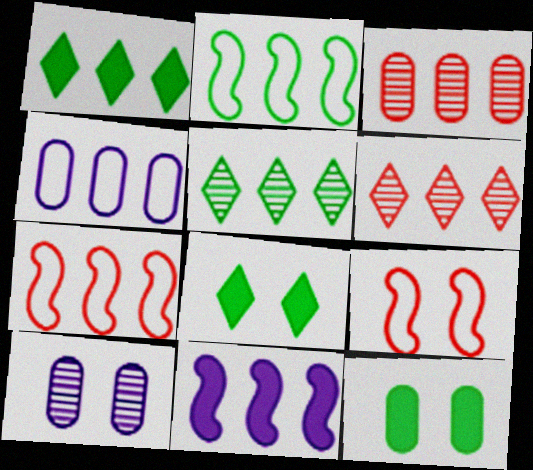[[8, 9, 10]]